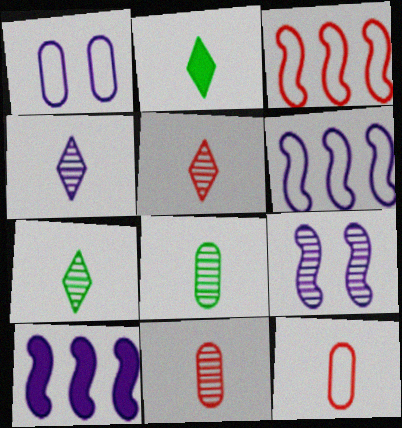[[1, 4, 10], 
[4, 5, 7]]